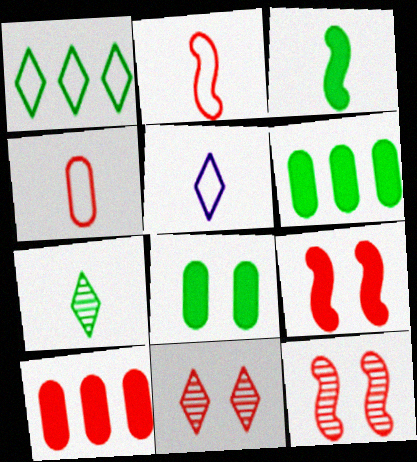[[2, 10, 11], 
[5, 6, 12]]